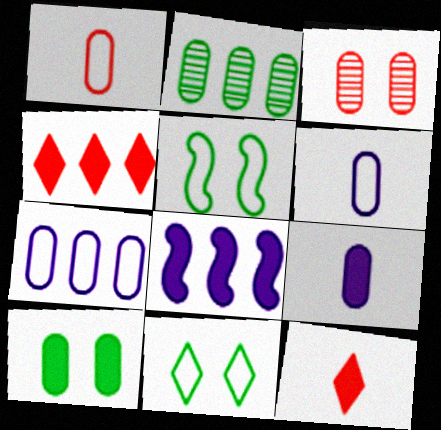[[8, 10, 12]]